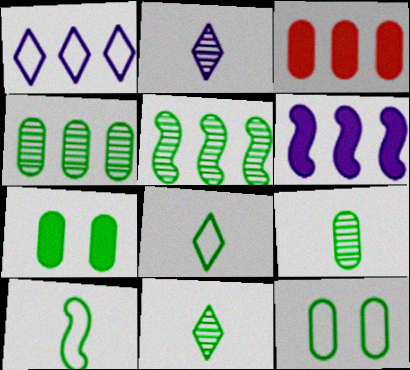[[1, 3, 5], 
[5, 7, 8]]